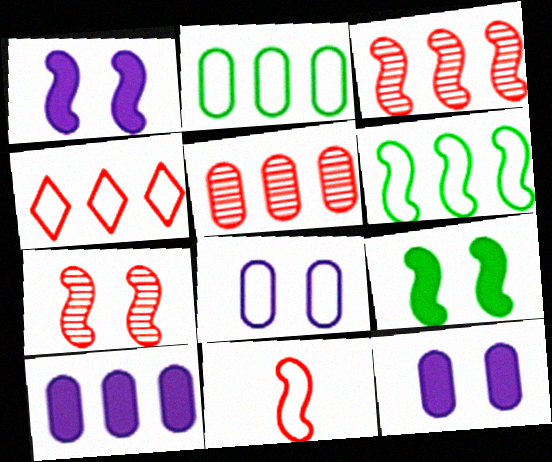[[2, 5, 10]]